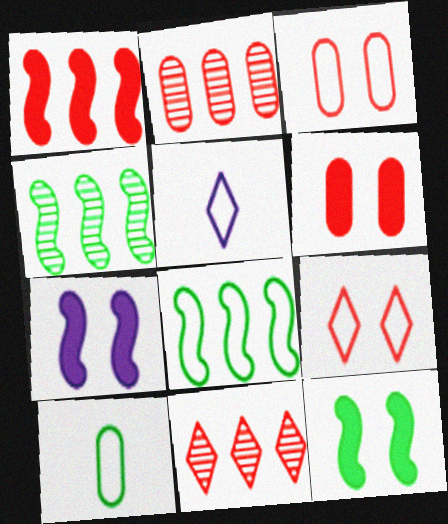[[2, 5, 12], 
[3, 5, 8], 
[4, 5, 6], 
[7, 10, 11]]